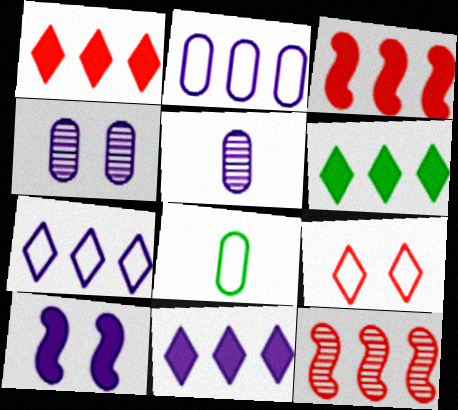[[1, 6, 11], 
[2, 6, 12], 
[5, 7, 10]]